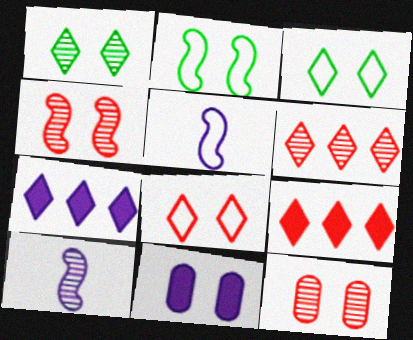[[3, 4, 11]]